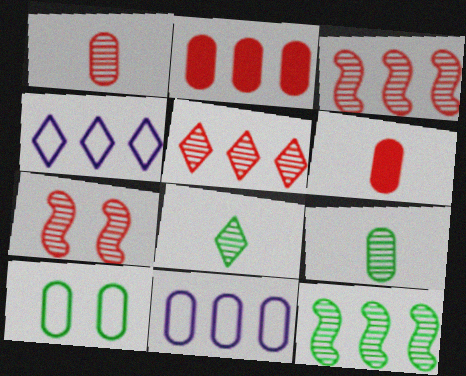[[1, 5, 7], 
[2, 4, 12]]